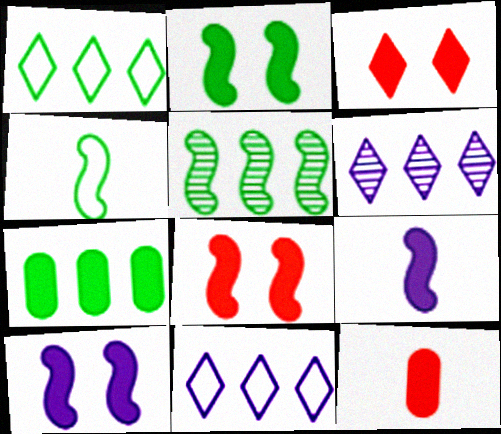[[1, 5, 7], 
[2, 4, 5], 
[2, 8, 10], 
[3, 7, 9]]